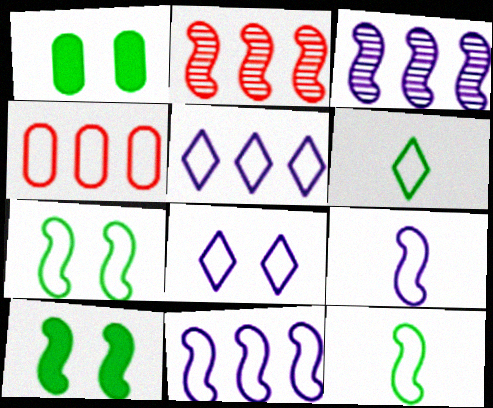[[2, 9, 10], 
[4, 8, 12]]